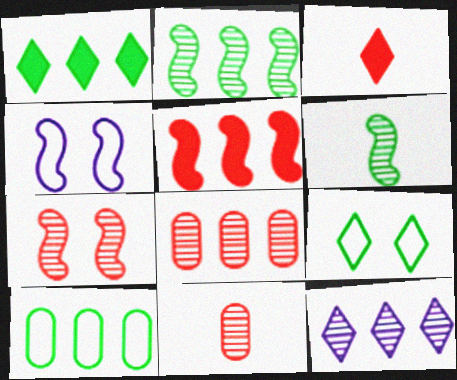[[1, 2, 10], 
[1, 4, 11], 
[2, 8, 12], 
[3, 9, 12], 
[4, 5, 6], 
[5, 10, 12]]